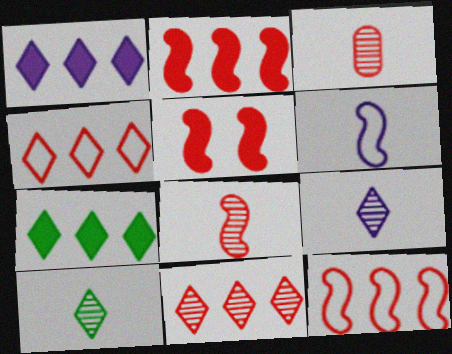[[3, 4, 5], 
[5, 8, 12]]